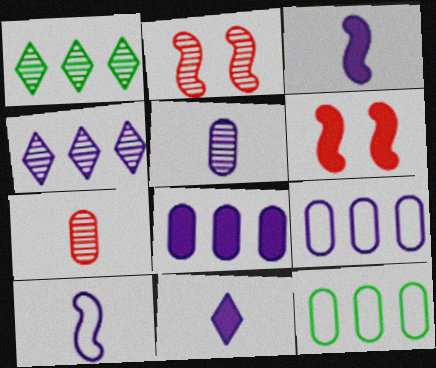[[1, 2, 5], 
[2, 11, 12], 
[5, 10, 11]]